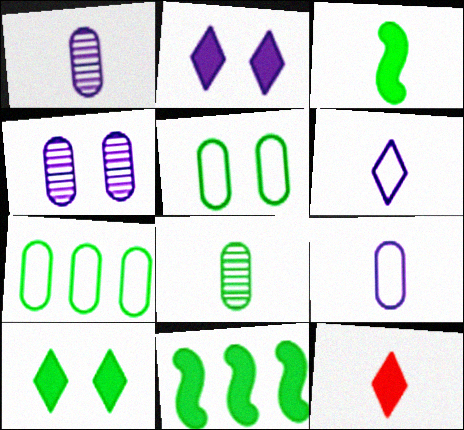[]